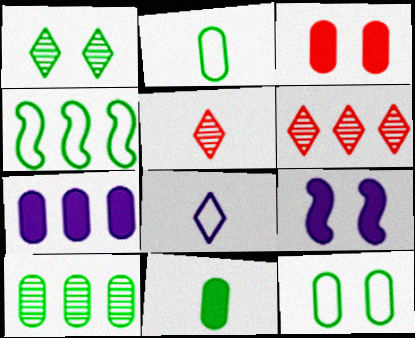[[1, 4, 11], 
[2, 6, 9], 
[3, 7, 11], 
[4, 6, 7], 
[10, 11, 12]]